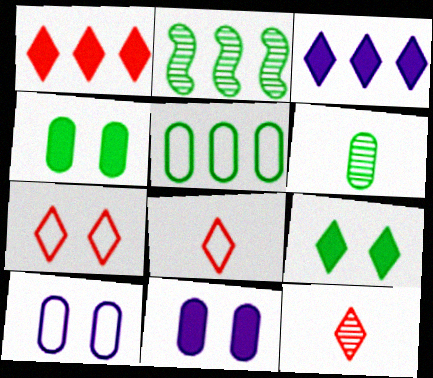[[1, 7, 12], 
[2, 8, 11], 
[4, 5, 6]]